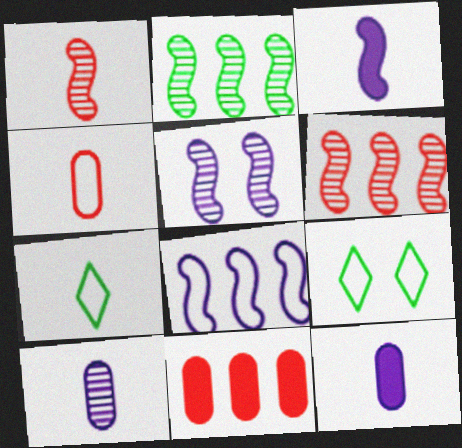[[1, 2, 5], 
[1, 7, 12], 
[3, 5, 8], 
[4, 8, 9], 
[5, 7, 11], 
[6, 9, 12]]